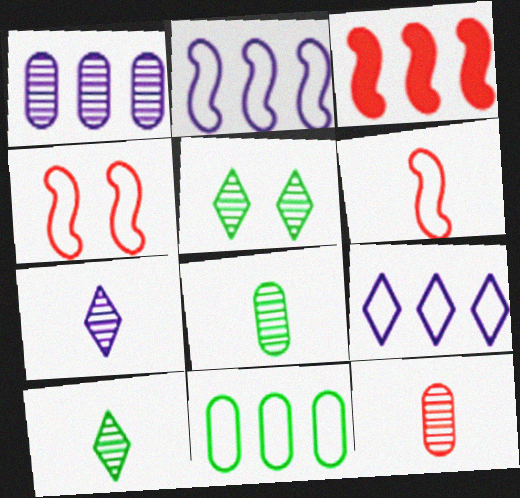[]